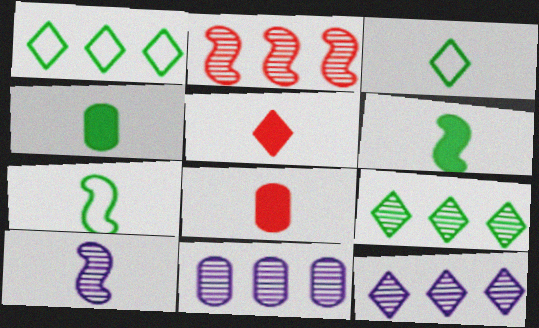[[2, 9, 11], 
[3, 8, 10]]